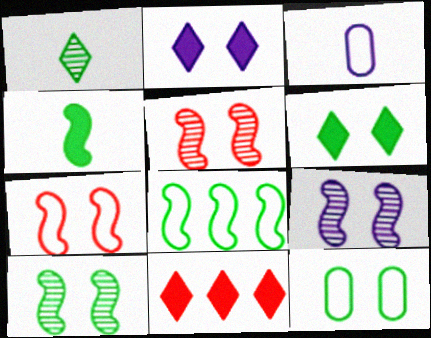[[2, 5, 12], 
[3, 10, 11], 
[4, 8, 10], 
[5, 9, 10], 
[6, 10, 12]]